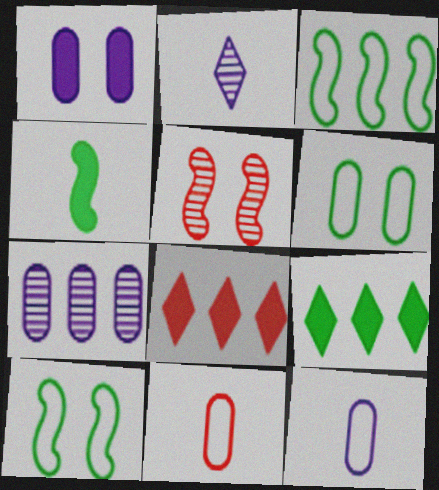[[1, 4, 8], 
[1, 7, 12], 
[2, 4, 11], 
[3, 7, 8], 
[5, 8, 11], 
[5, 9, 12]]